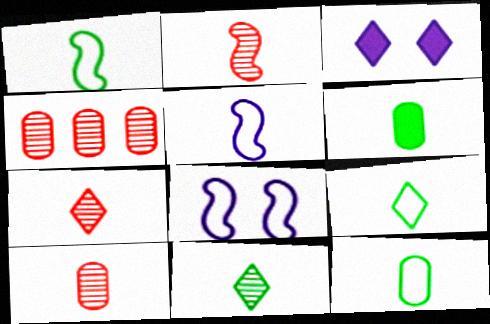[[1, 3, 4], 
[1, 6, 11], 
[1, 9, 12], 
[2, 7, 10], 
[5, 6, 7]]